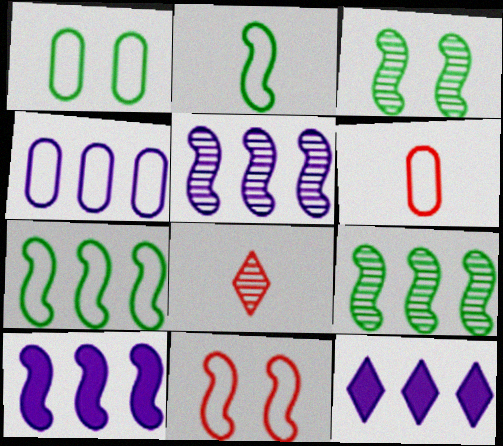[[1, 4, 6], 
[1, 8, 10], 
[3, 6, 12], 
[4, 5, 12]]